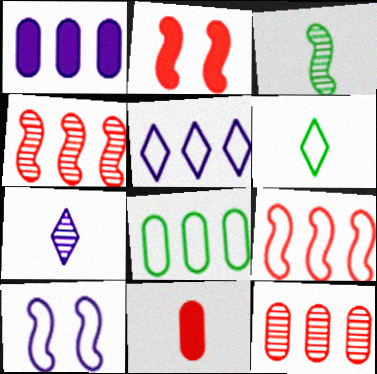[[1, 7, 10], 
[1, 8, 12], 
[2, 7, 8], 
[5, 8, 9]]